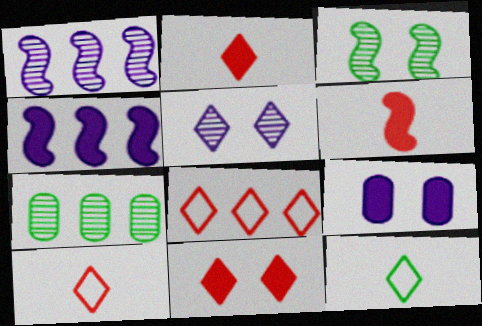[[4, 7, 8]]